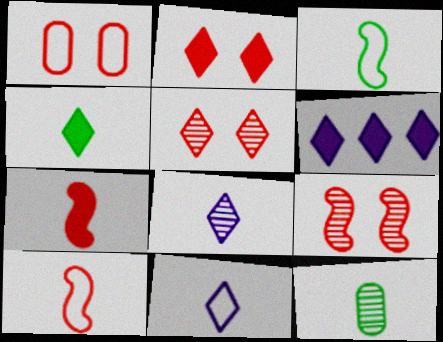[[1, 2, 9], 
[2, 4, 6], 
[3, 4, 12], 
[7, 11, 12]]